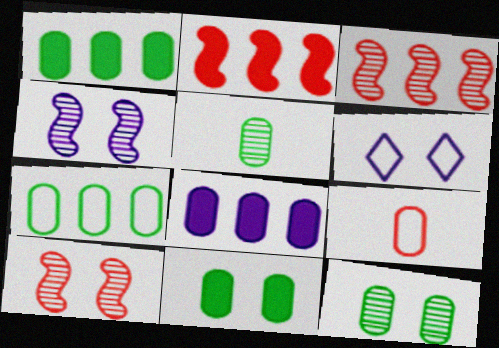[[2, 5, 6], 
[5, 7, 11], 
[6, 10, 11], 
[8, 9, 12]]